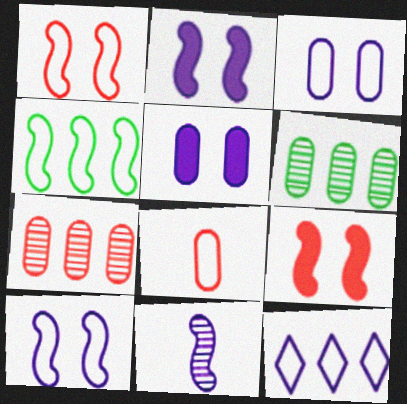[[4, 9, 11], 
[5, 6, 8], 
[5, 11, 12]]